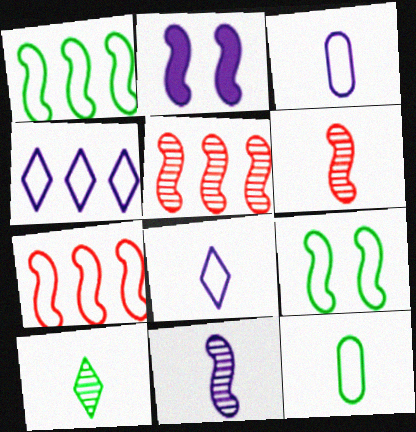[[1, 2, 6]]